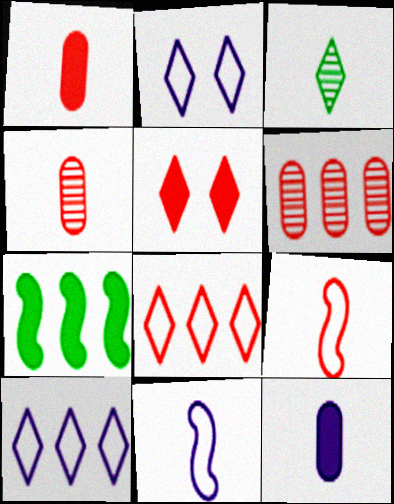[[1, 3, 11], 
[2, 4, 7], 
[3, 5, 10], 
[3, 9, 12], 
[5, 6, 9], 
[5, 7, 12], 
[6, 7, 10]]